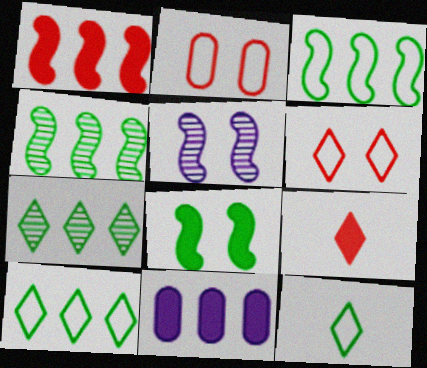[[8, 9, 11]]